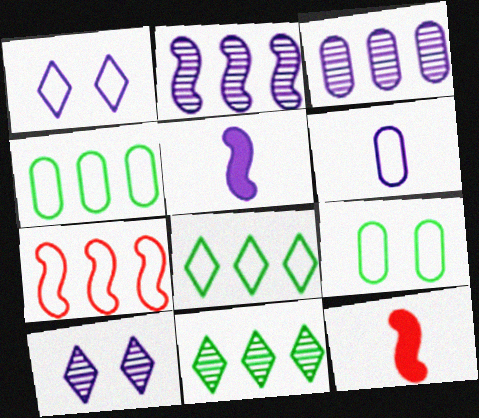[[1, 3, 5], 
[4, 10, 12]]